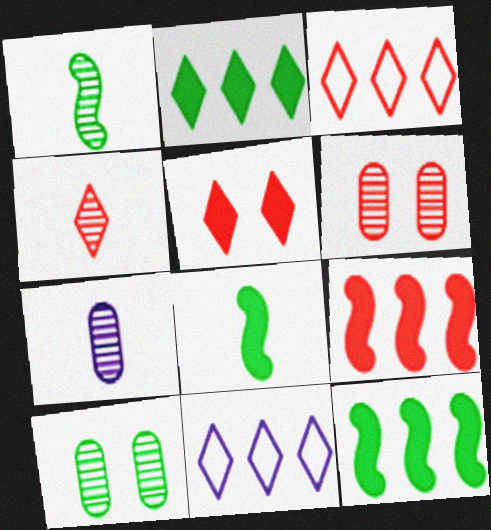[[1, 4, 7], 
[3, 4, 5], 
[6, 8, 11]]